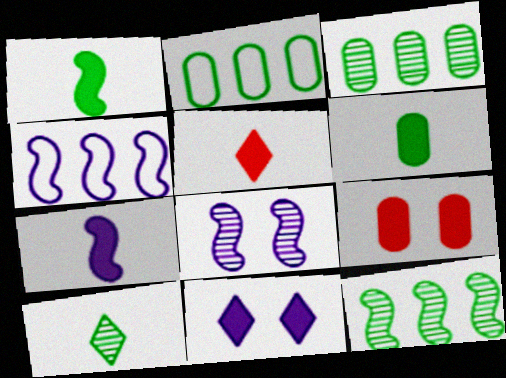[[2, 5, 8], 
[4, 7, 8], 
[4, 9, 10], 
[5, 6, 7]]